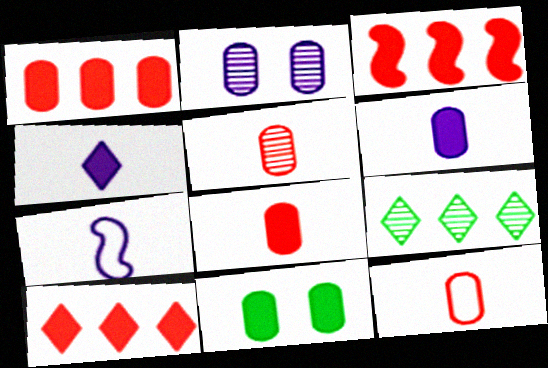[[1, 3, 10], 
[1, 6, 11], 
[3, 4, 11], 
[5, 8, 12]]